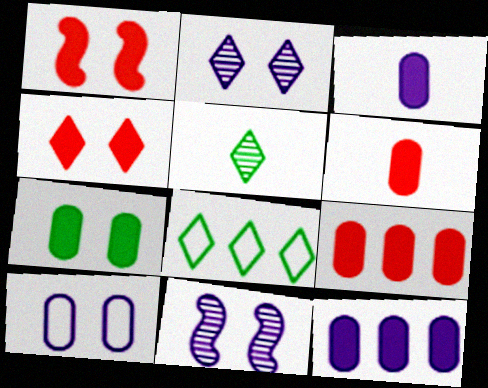[[3, 7, 9], 
[6, 7, 12], 
[6, 8, 11]]